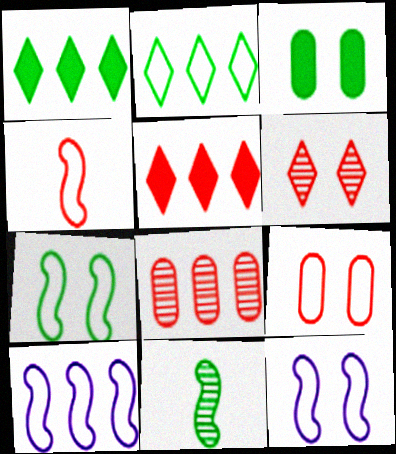[[1, 8, 10], 
[2, 3, 11], 
[3, 6, 12], 
[4, 7, 10]]